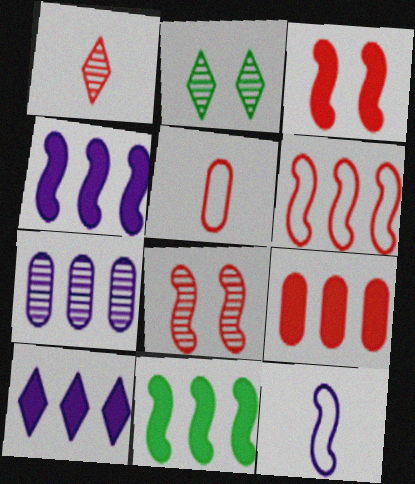[[2, 4, 5], 
[2, 9, 12], 
[8, 11, 12], 
[9, 10, 11]]